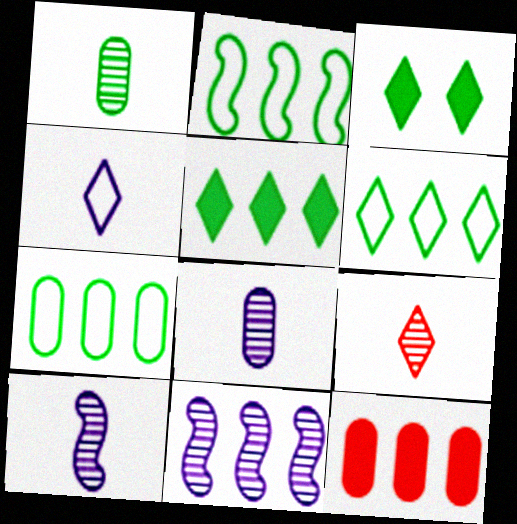[[1, 2, 3], 
[1, 9, 10], 
[2, 6, 7], 
[6, 11, 12]]